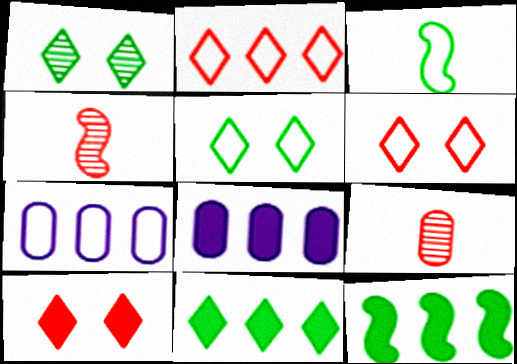[[3, 6, 7], 
[4, 5, 8]]